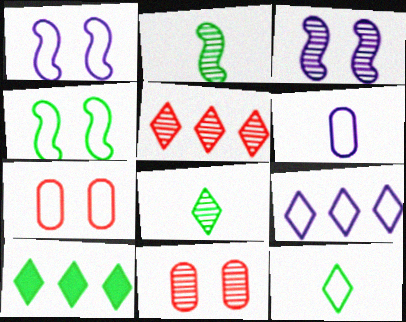[[1, 6, 9], 
[5, 9, 10]]